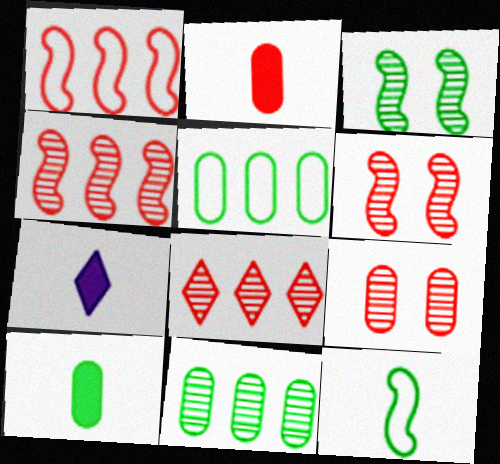[[5, 6, 7]]